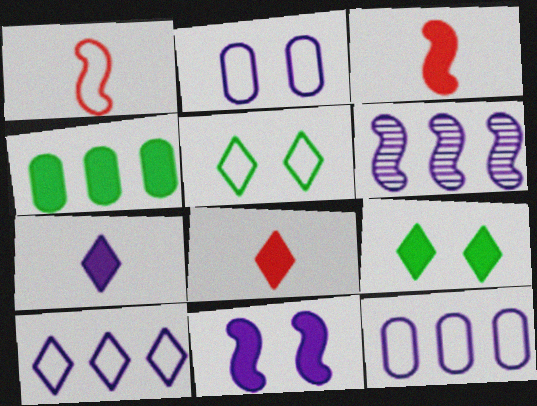[[1, 5, 12], 
[2, 6, 7], 
[4, 8, 11]]